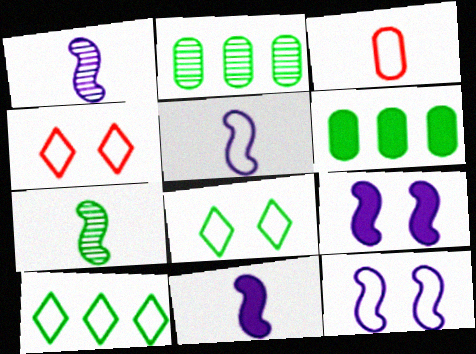[[1, 4, 6], 
[1, 5, 11], 
[2, 4, 11], 
[3, 10, 12], 
[6, 7, 8]]